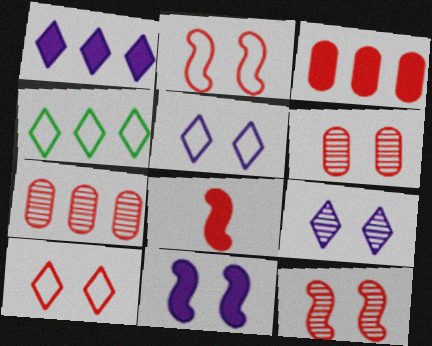[[7, 8, 10]]